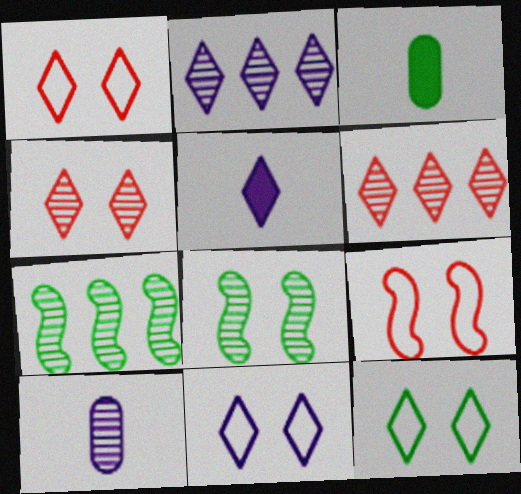[[1, 11, 12], 
[2, 3, 9], 
[2, 5, 11], 
[3, 7, 12], 
[4, 7, 10], 
[5, 6, 12], 
[6, 8, 10]]